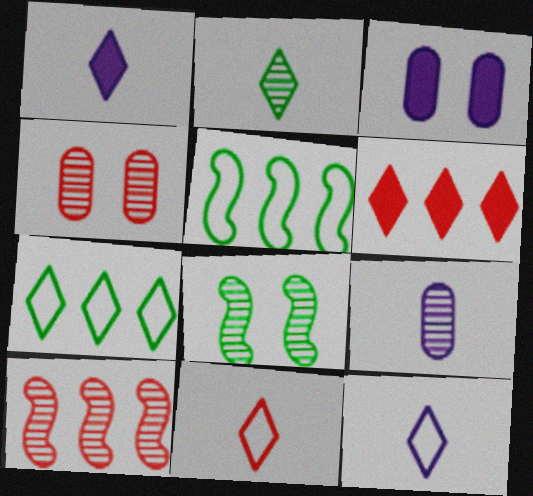[[1, 2, 11], 
[1, 4, 5]]